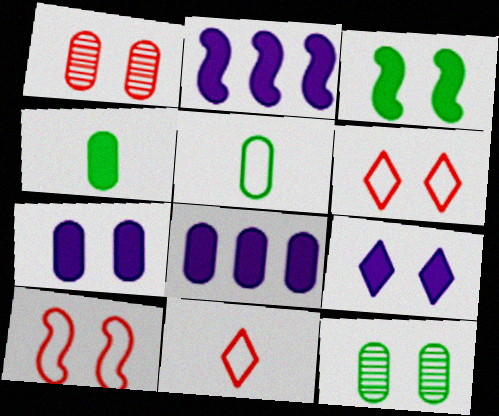[[1, 5, 8], 
[2, 11, 12], 
[9, 10, 12]]